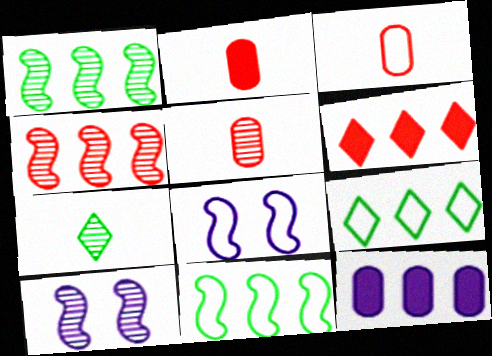[[2, 3, 5], 
[2, 9, 10], 
[3, 8, 9], 
[4, 9, 12]]